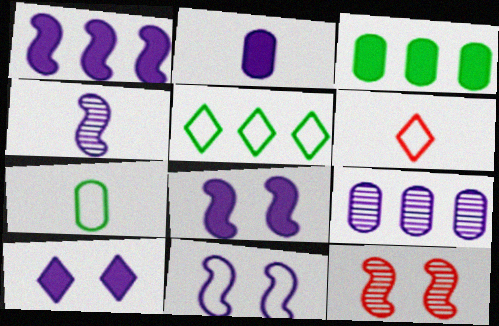[[1, 2, 10], 
[1, 4, 11], 
[2, 5, 12]]